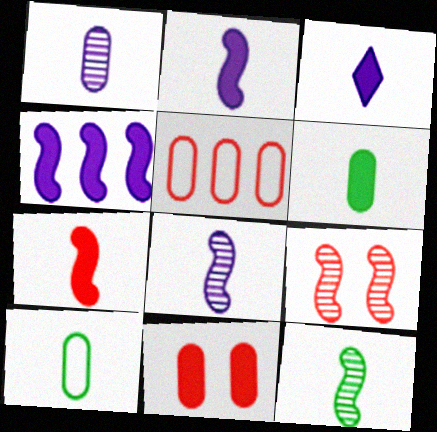[[3, 6, 7]]